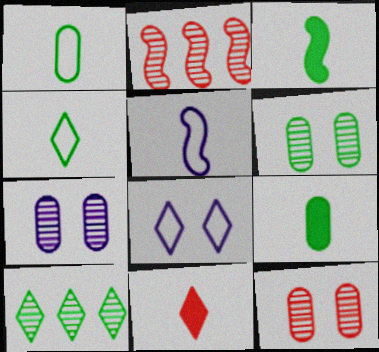[[2, 8, 9], 
[6, 7, 12], 
[8, 10, 11]]